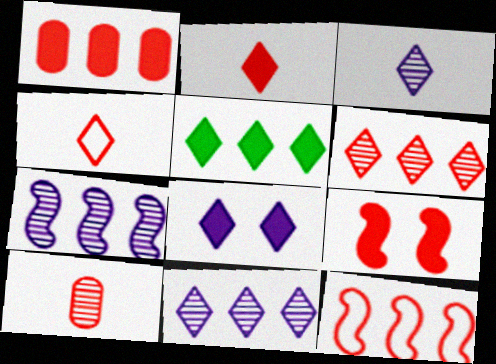[[1, 2, 9], 
[1, 6, 12], 
[2, 5, 8]]